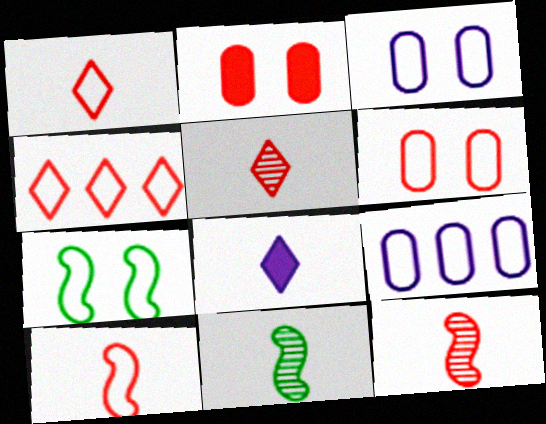[[1, 7, 9], 
[2, 4, 12], 
[4, 6, 10]]